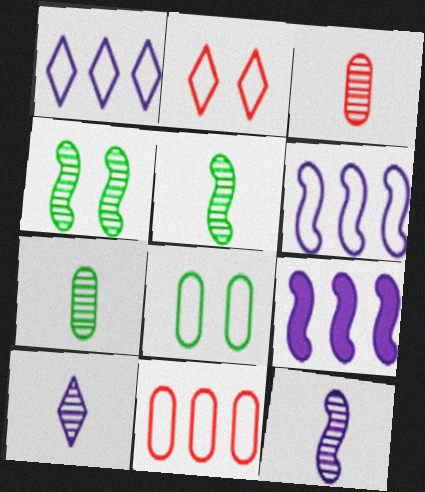[[2, 7, 9], 
[3, 5, 10]]